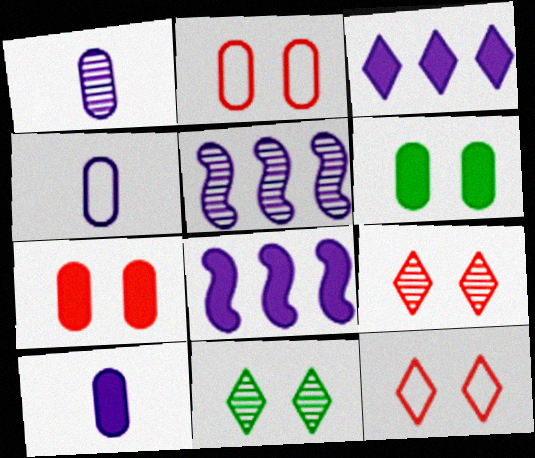[[1, 4, 10]]